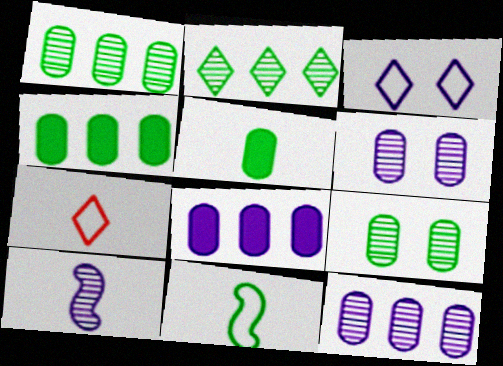[[3, 8, 10], 
[5, 7, 10]]